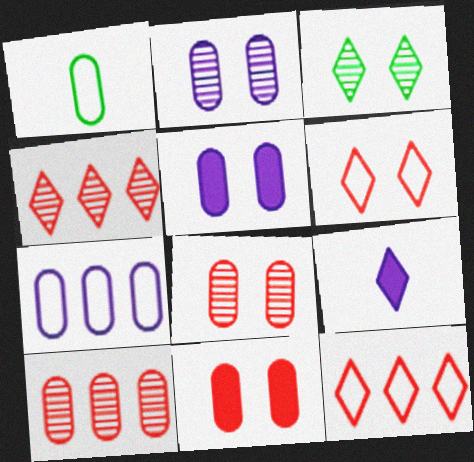[[1, 5, 10], 
[3, 9, 12]]